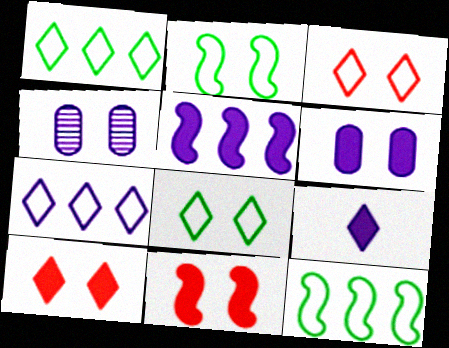[[2, 4, 10], 
[4, 8, 11], 
[5, 6, 9]]